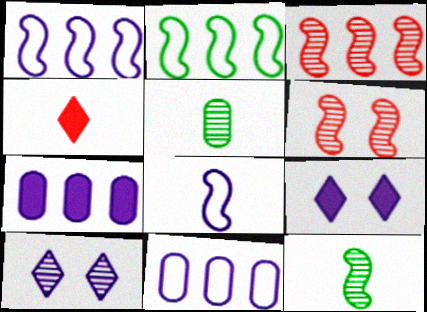[[3, 5, 10], 
[4, 5, 8], 
[7, 8, 10]]